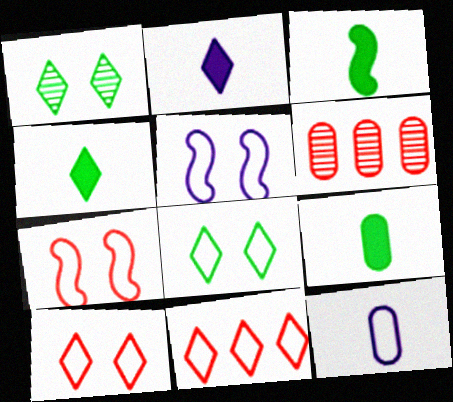[[1, 2, 11], 
[3, 4, 9], 
[4, 5, 6]]